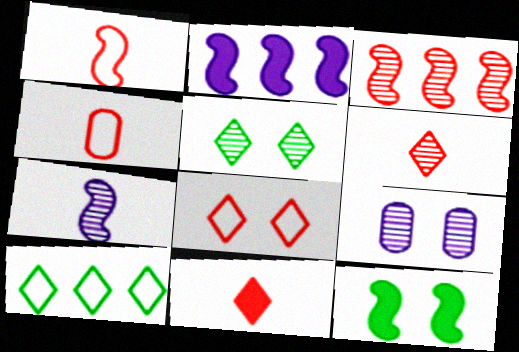[[2, 4, 5], 
[8, 9, 12]]